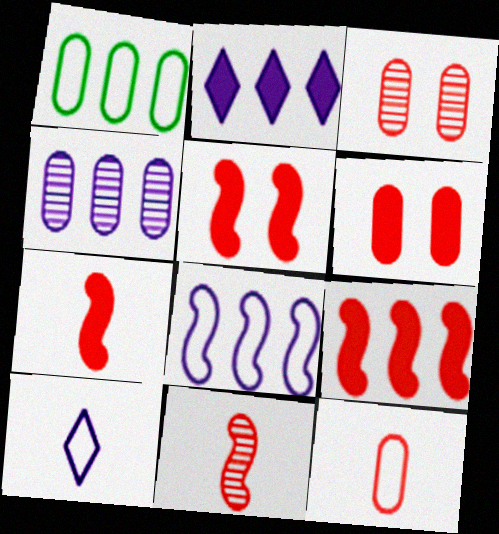[[2, 4, 8], 
[5, 7, 9]]